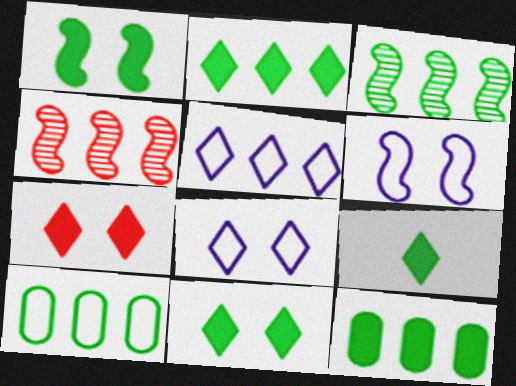[[1, 9, 12], 
[2, 3, 10], 
[2, 9, 11], 
[4, 5, 12]]